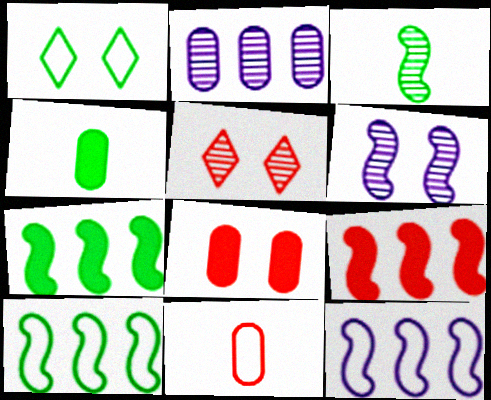[[1, 6, 8], 
[1, 11, 12], 
[2, 3, 5], 
[4, 5, 12], 
[5, 9, 11]]